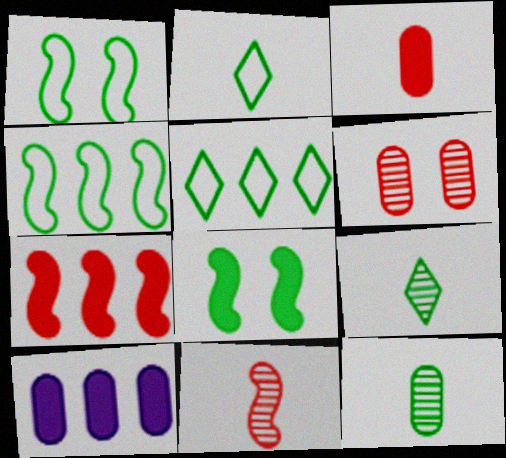[[5, 8, 12]]